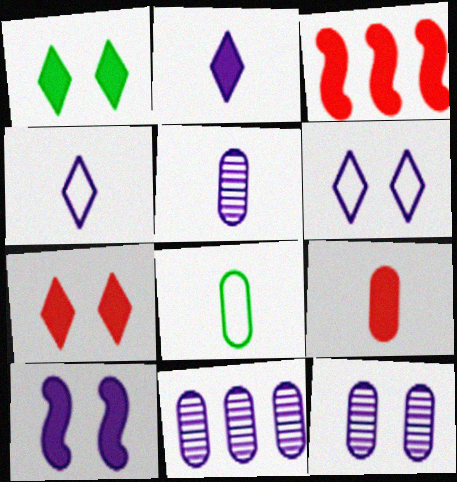[[3, 7, 9], 
[4, 10, 11], 
[5, 8, 9], 
[5, 11, 12], 
[6, 10, 12]]